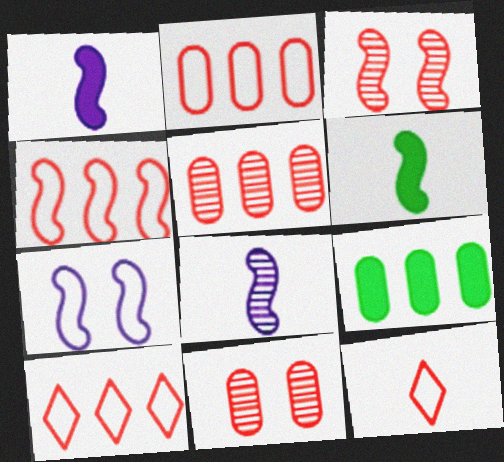[[2, 4, 10]]